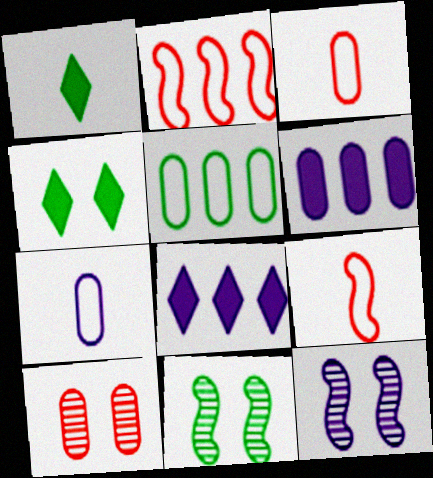[[1, 5, 11], 
[3, 8, 11], 
[7, 8, 12]]